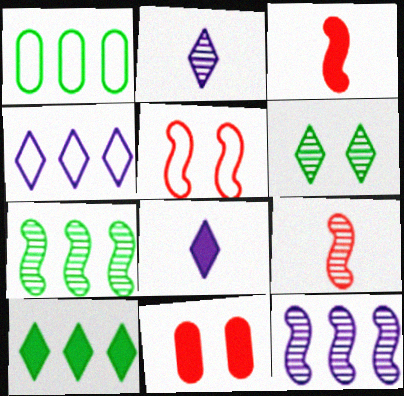[[1, 7, 10]]